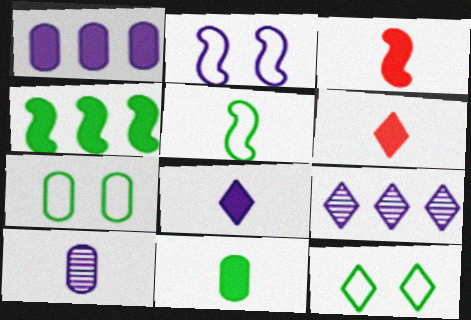[[3, 7, 9], 
[3, 8, 11], 
[5, 6, 10], 
[6, 9, 12]]